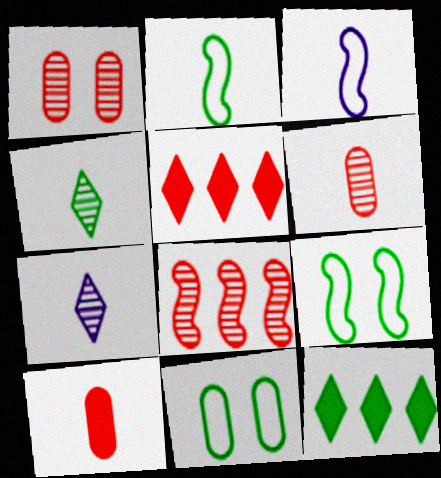[[1, 3, 12], 
[2, 7, 10], 
[3, 4, 10]]